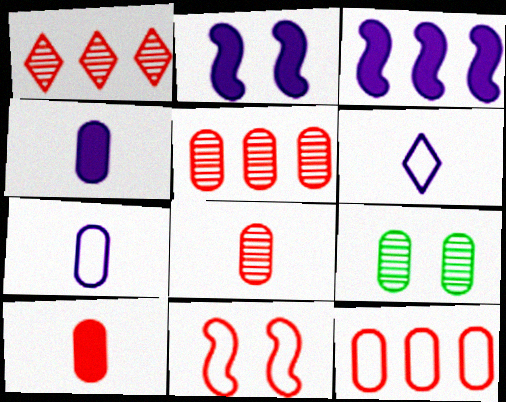[[1, 10, 11], 
[4, 9, 12]]